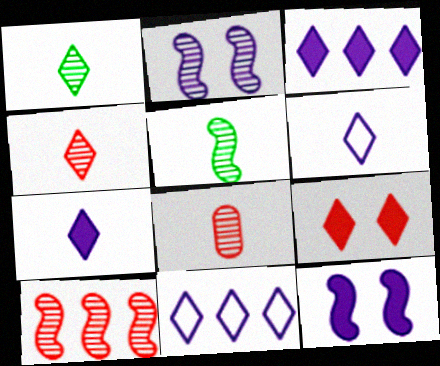[[1, 9, 11], 
[2, 5, 10]]